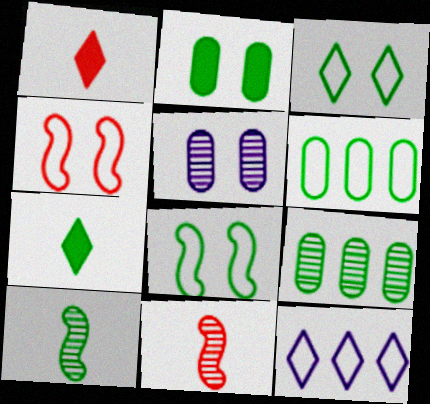[[2, 11, 12], 
[7, 8, 9]]